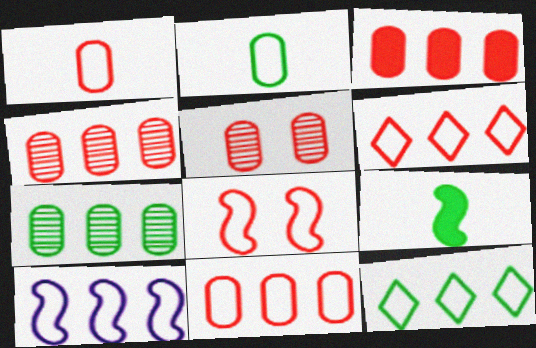[[1, 3, 5], 
[1, 6, 8], 
[3, 4, 11], 
[10, 11, 12]]